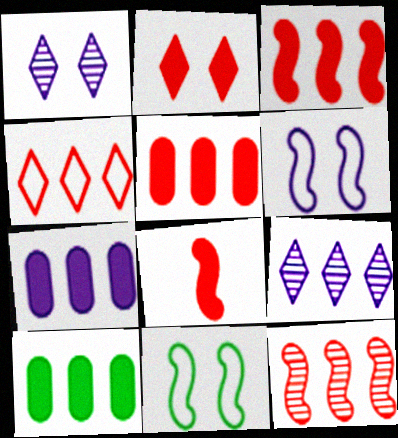[[2, 5, 8], 
[4, 5, 12], 
[5, 7, 10]]